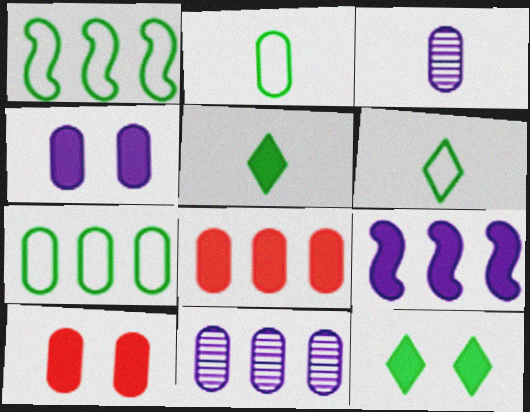[[2, 10, 11], 
[3, 7, 10], 
[5, 9, 10], 
[7, 8, 11]]